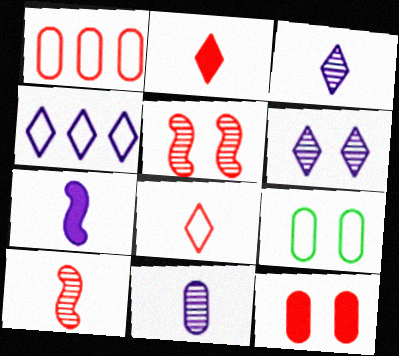[[1, 2, 5]]